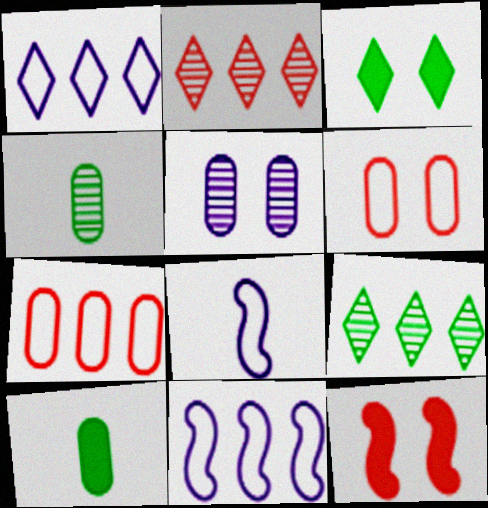[[1, 4, 12], 
[5, 7, 10]]